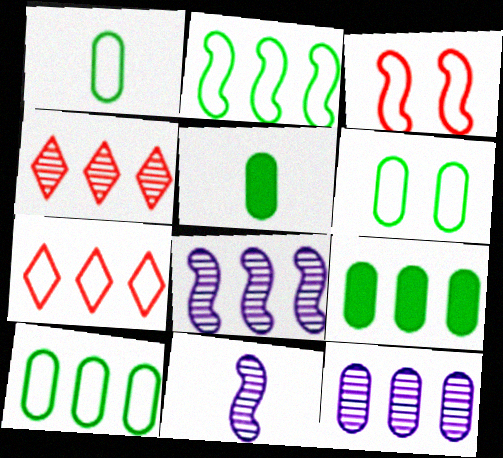[[1, 6, 10], 
[7, 8, 9]]